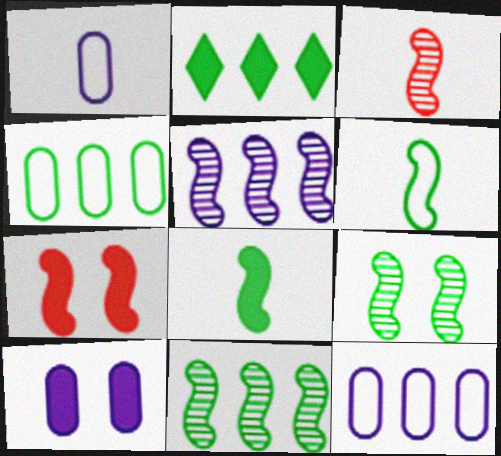[[2, 4, 11], 
[3, 5, 9], 
[5, 6, 7]]